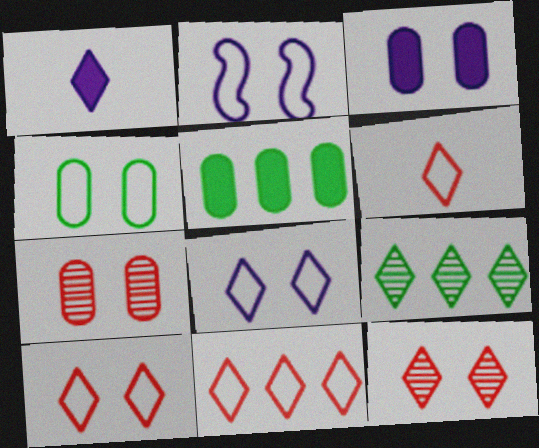[[1, 9, 10], 
[2, 4, 10], 
[3, 4, 7], 
[6, 10, 11]]